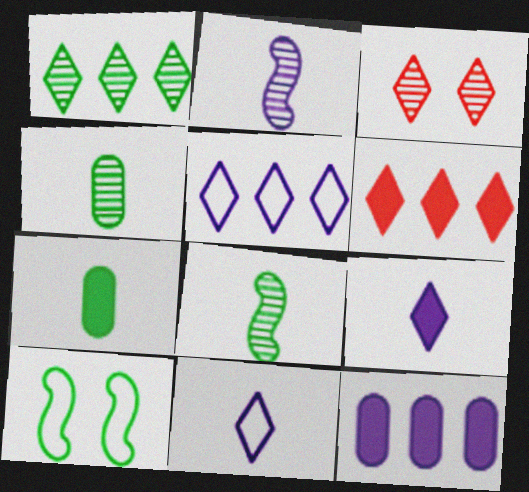[[1, 5, 6], 
[1, 7, 10]]